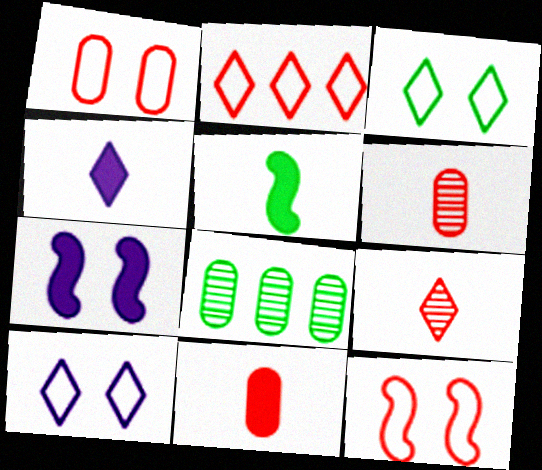[[3, 5, 8], 
[4, 5, 11], 
[4, 8, 12]]